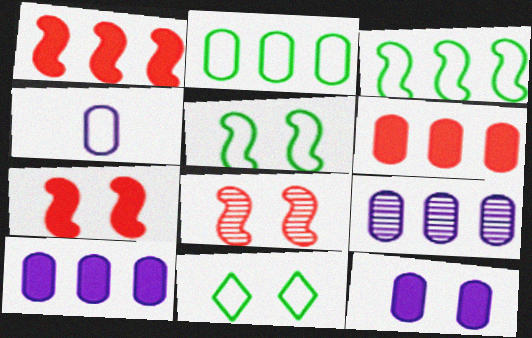[[2, 6, 9], 
[4, 9, 12], 
[8, 11, 12]]